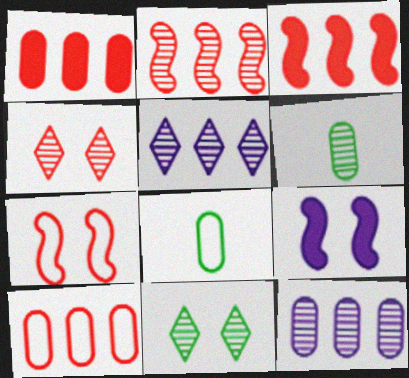[]